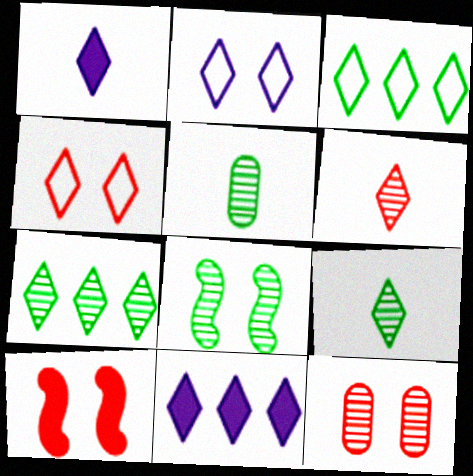[[1, 4, 7], 
[4, 9, 11], 
[4, 10, 12], 
[5, 7, 8]]